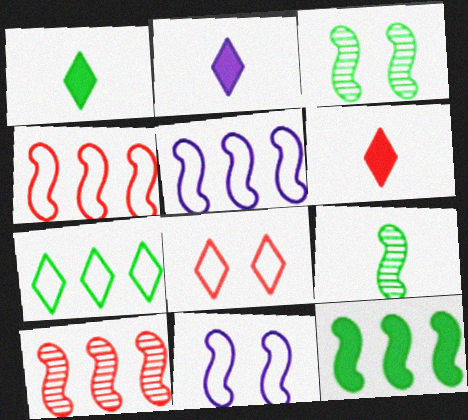[[1, 2, 6], 
[5, 10, 12]]